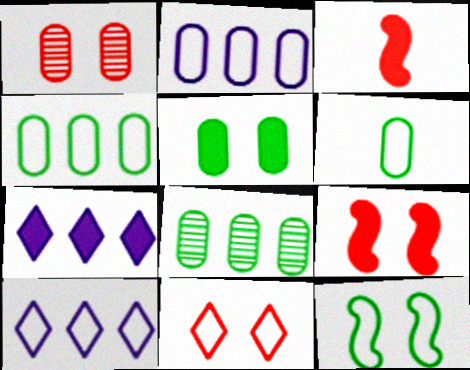[[1, 9, 11], 
[3, 5, 7], 
[5, 6, 8]]